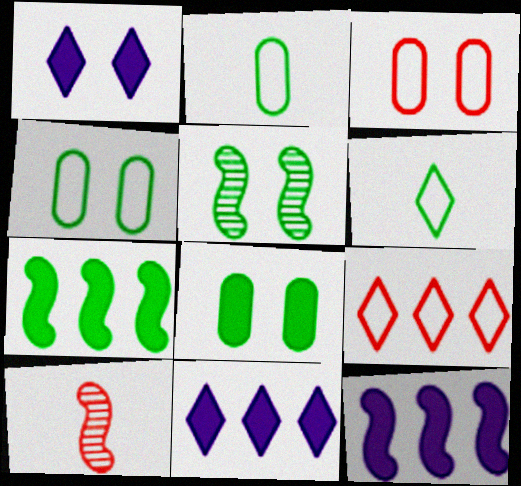[[1, 3, 5], 
[4, 10, 11]]